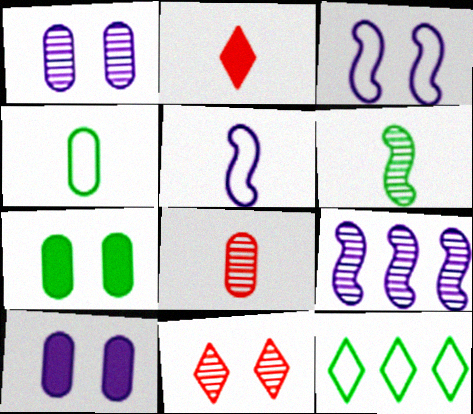[[3, 7, 11], 
[6, 7, 12]]